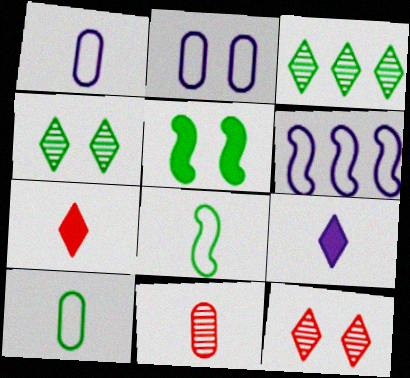[[2, 5, 12], 
[3, 5, 10], 
[8, 9, 11]]